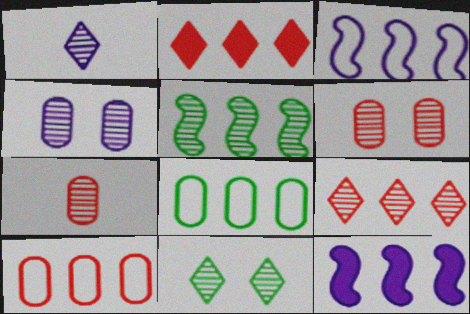[[1, 5, 6], 
[1, 9, 11], 
[8, 9, 12]]